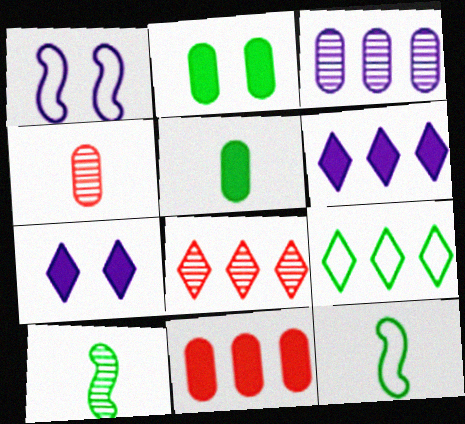[[1, 5, 8], 
[2, 9, 10], 
[6, 8, 9]]